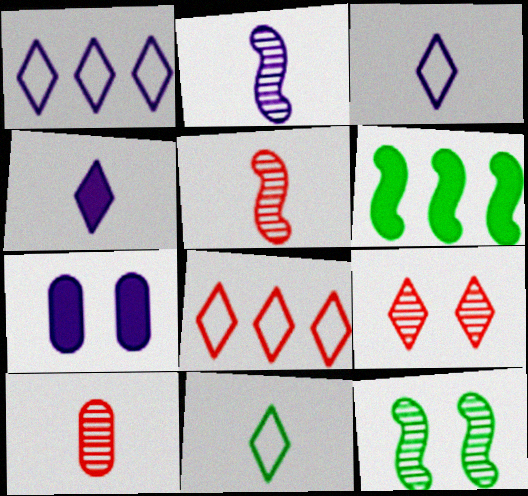[[1, 2, 7]]